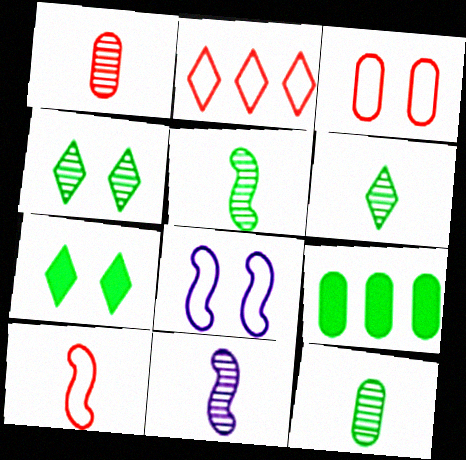[[1, 6, 11], 
[2, 3, 10], 
[5, 6, 12]]